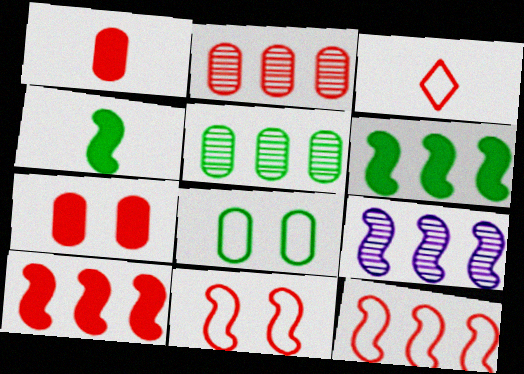[[4, 9, 11], 
[6, 9, 12]]